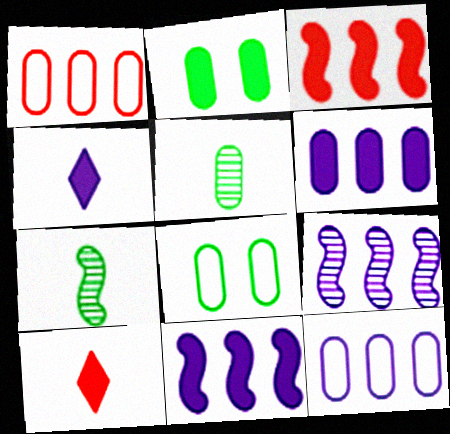[[2, 3, 4], 
[2, 10, 11], 
[8, 9, 10]]